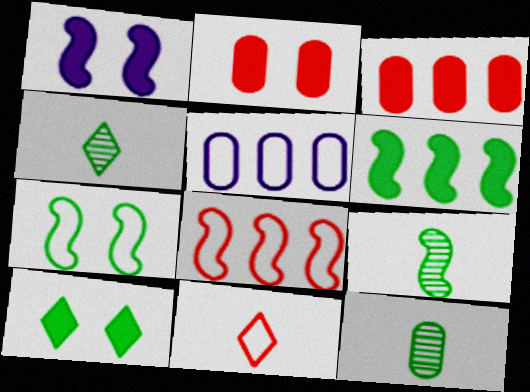[[1, 2, 10], 
[1, 8, 9], 
[2, 5, 12], 
[4, 9, 12], 
[5, 7, 11], 
[6, 7, 9]]